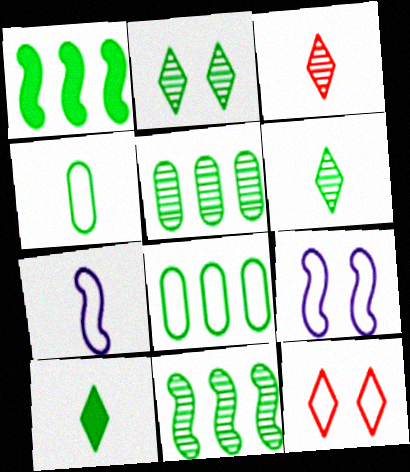[[1, 2, 4], 
[7, 8, 12]]